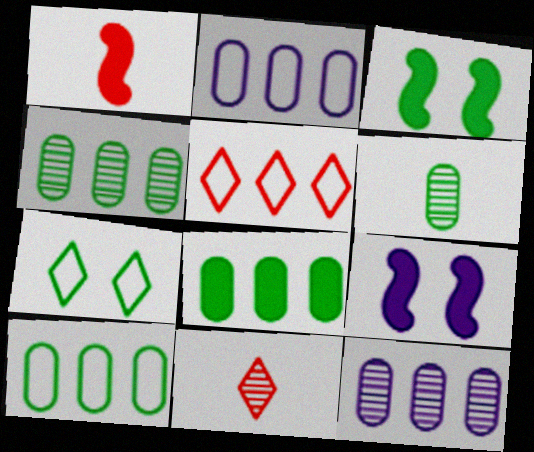[[1, 7, 12], 
[2, 3, 11], 
[4, 8, 10], 
[5, 6, 9], 
[9, 10, 11]]